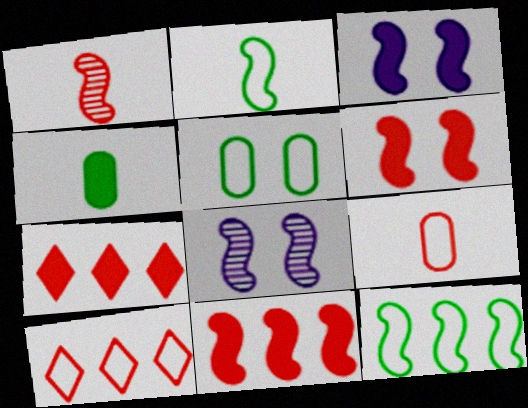[[1, 3, 12], 
[2, 8, 11], 
[3, 4, 7], 
[4, 8, 10]]